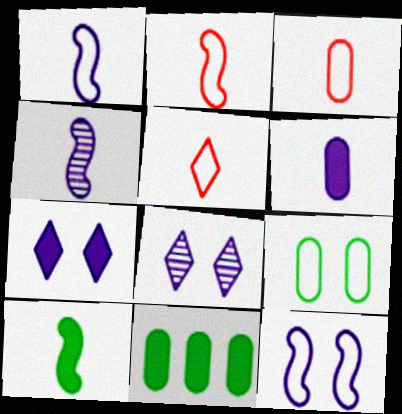[[2, 3, 5], 
[2, 4, 10], 
[2, 8, 11]]